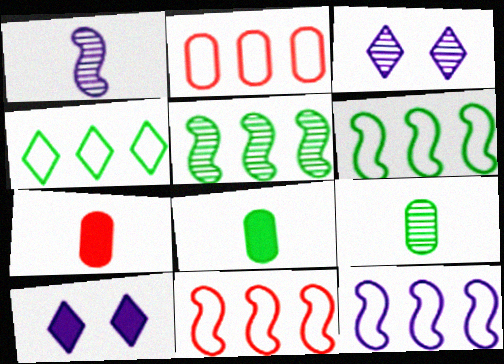[[2, 4, 12], 
[3, 6, 7], 
[3, 8, 11], 
[6, 11, 12], 
[9, 10, 11]]